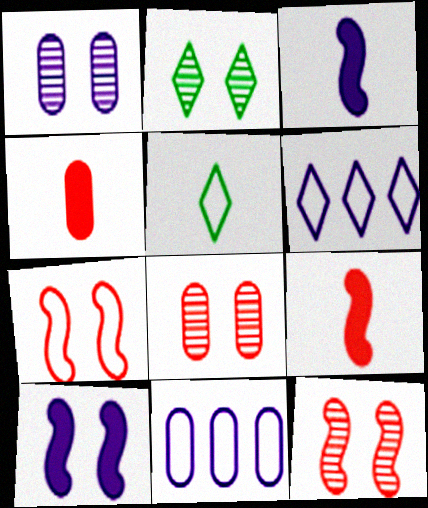[[1, 2, 12], 
[1, 3, 6], 
[2, 9, 11], 
[5, 7, 11]]